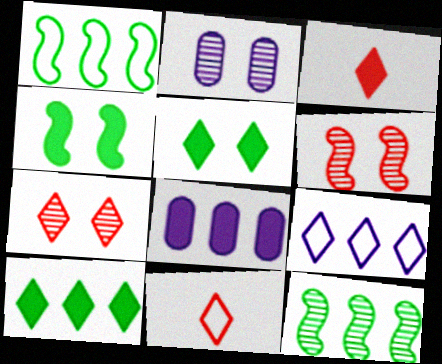[[1, 2, 3], 
[3, 4, 8]]